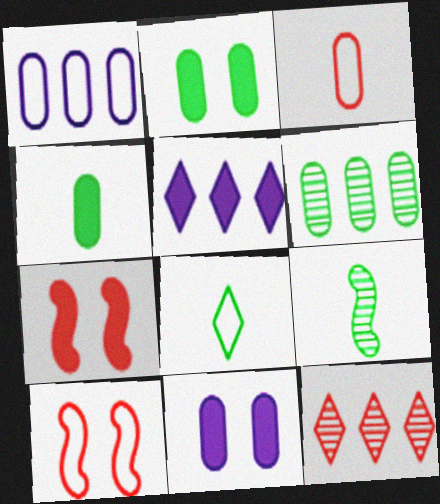[[1, 8, 10], 
[3, 6, 11], 
[3, 7, 12], 
[4, 5, 7], 
[4, 8, 9]]